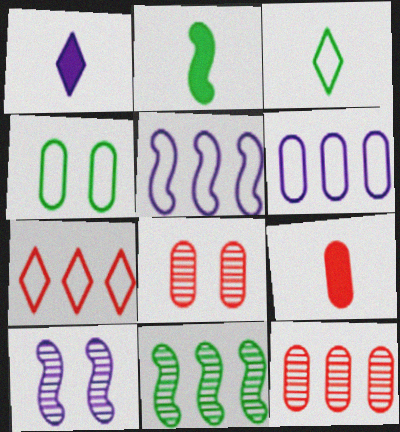[[1, 2, 9], 
[1, 6, 10]]